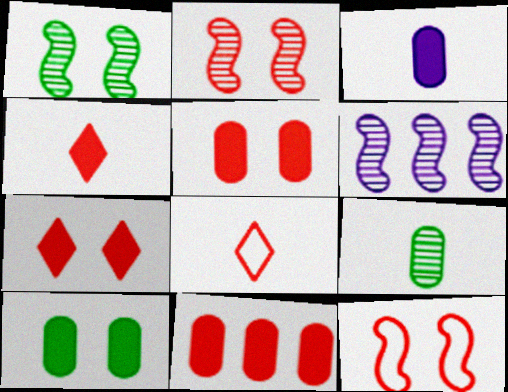[[2, 8, 11], 
[3, 10, 11], 
[6, 8, 10]]